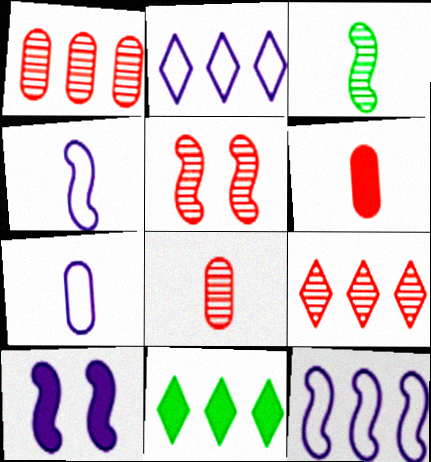[[1, 11, 12], 
[2, 9, 11], 
[5, 7, 11], 
[5, 8, 9], 
[6, 10, 11]]